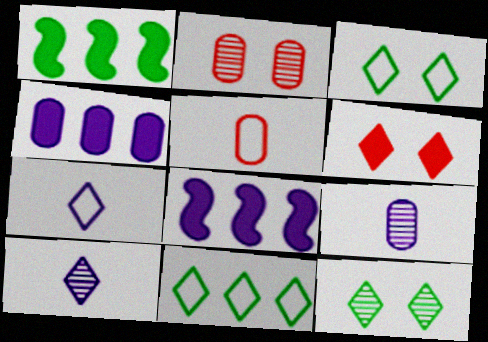[[1, 2, 7], 
[5, 8, 12], 
[6, 10, 11]]